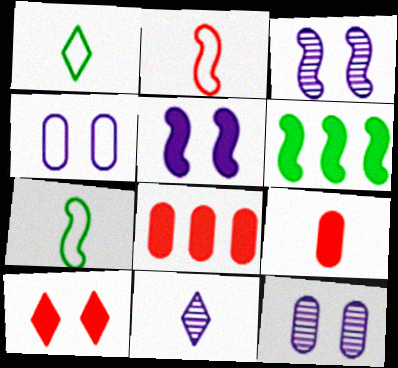[[1, 3, 8], 
[2, 3, 6], 
[7, 9, 11]]